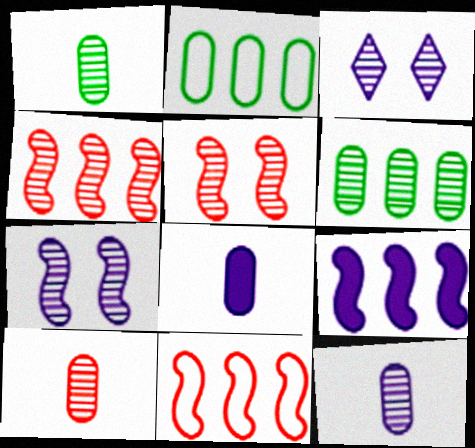[[1, 3, 4], 
[1, 10, 12]]